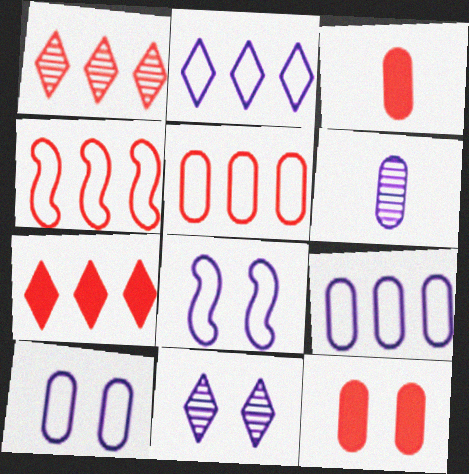[]